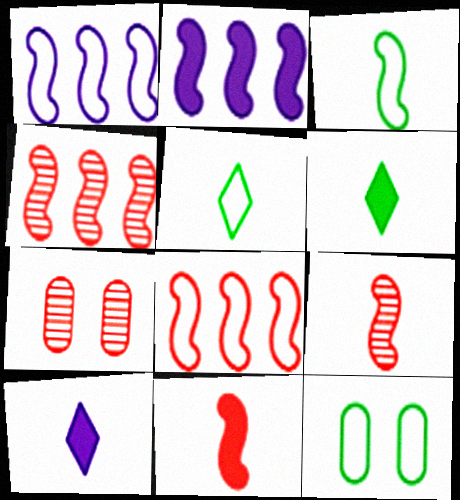[[1, 6, 7], 
[2, 5, 7], 
[4, 10, 12]]